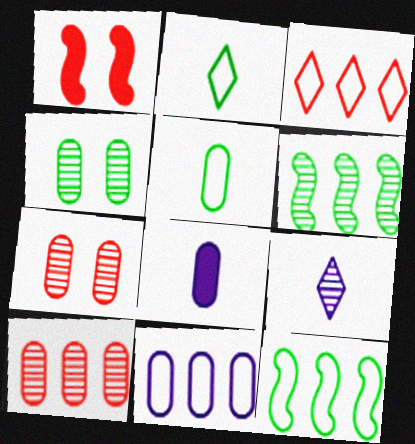[[3, 11, 12], 
[6, 7, 9]]